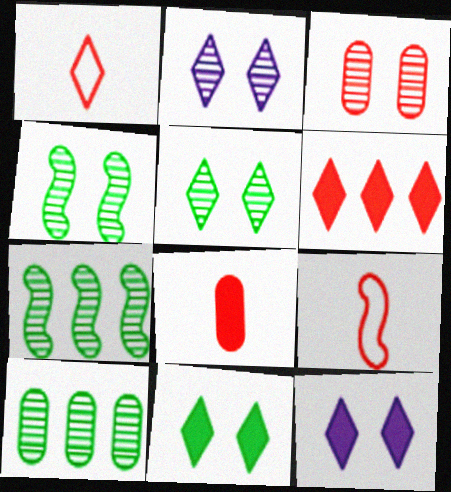[[2, 3, 4], 
[3, 6, 9], 
[9, 10, 12]]